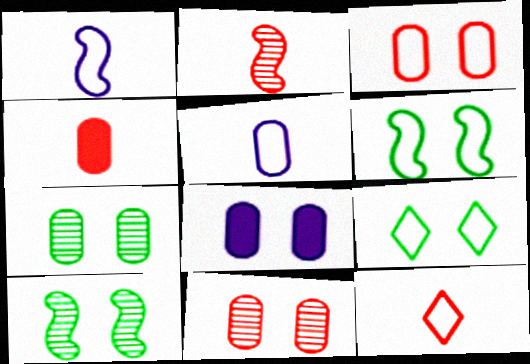[[2, 4, 12], 
[3, 7, 8]]